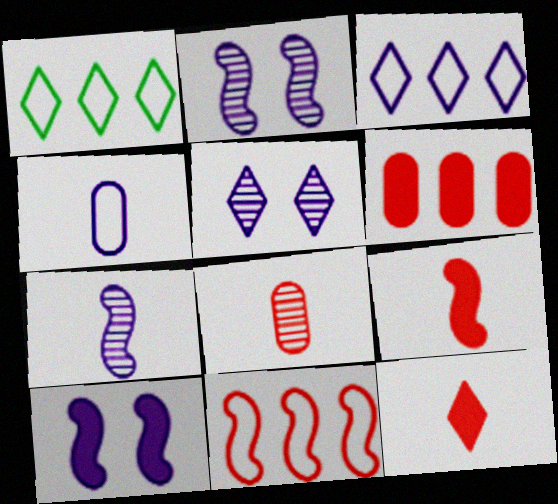[[1, 5, 12], 
[1, 8, 10]]